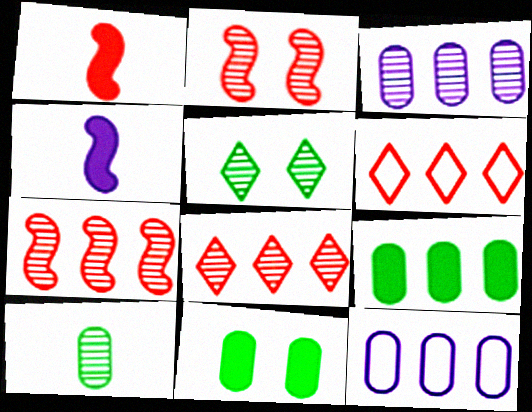[[1, 5, 12]]